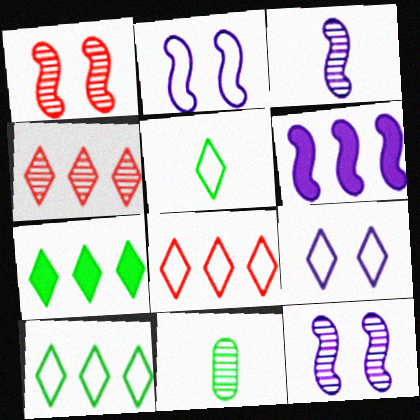[[2, 3, 6], 
[4, 11, 12], 
[5, 8, 9]]